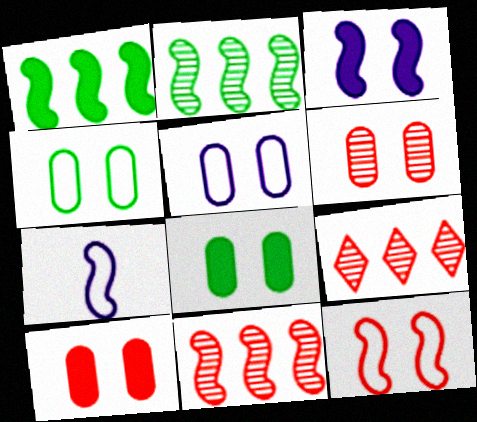[[5, 6, 8], 
[7, 8, 9]]